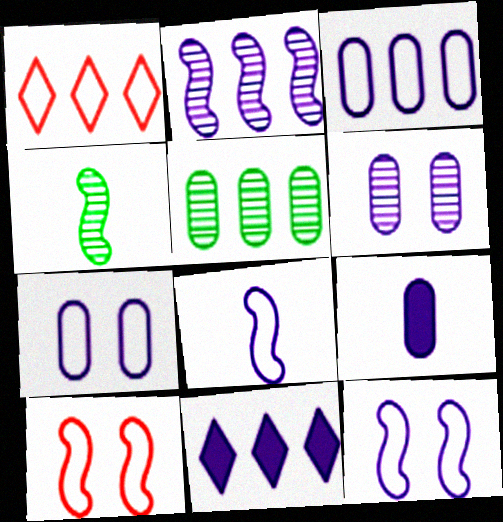[[2, 3, 11], 
[3, 6, 9], 
[6, 8, 11]]